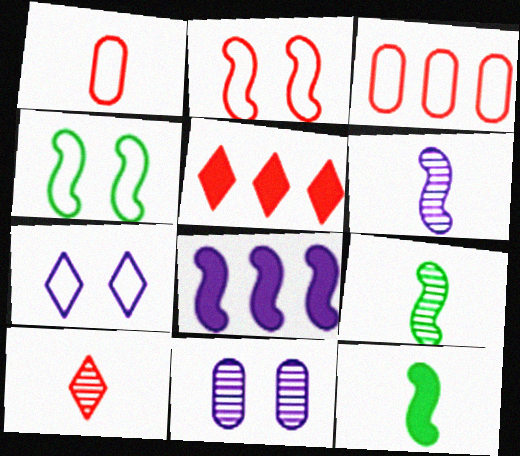[[2, 8, 9]]